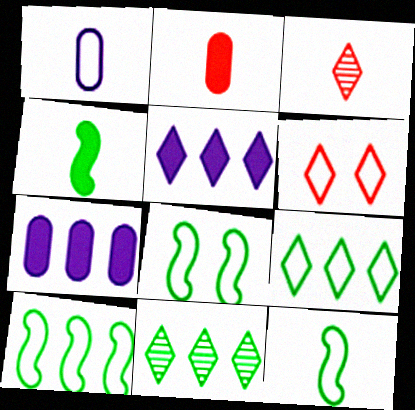[[1, 3, 4], 
[1, 6, 10], 
[3, 7, 8], 
[8, 10, 12]]